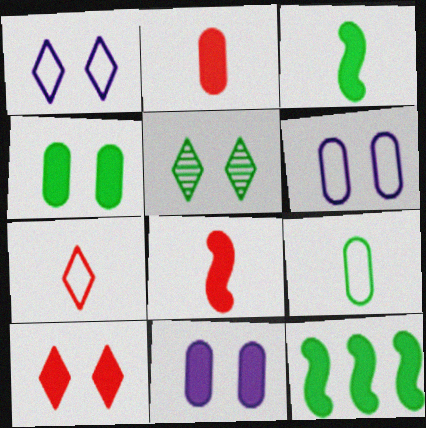[[1, 5, 10], 
[5, 9, 12]]